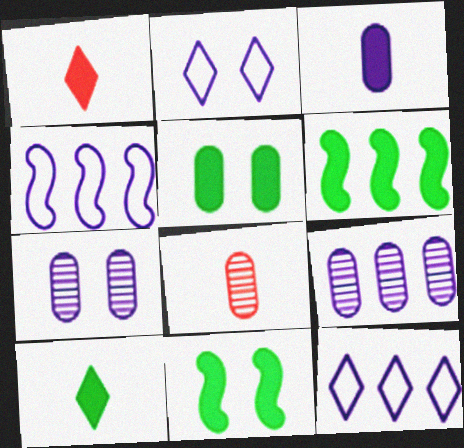[[2, 6, 8], 
[5, 6, 10], 
[8, 11, 12]]